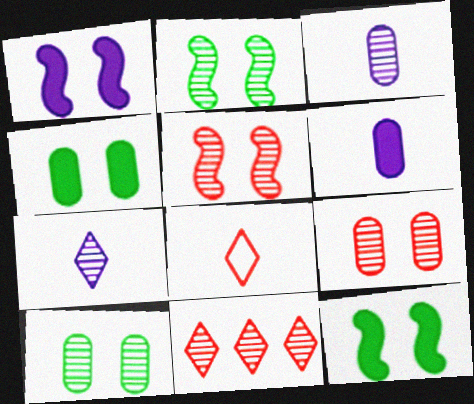[[2, 3, 11]]